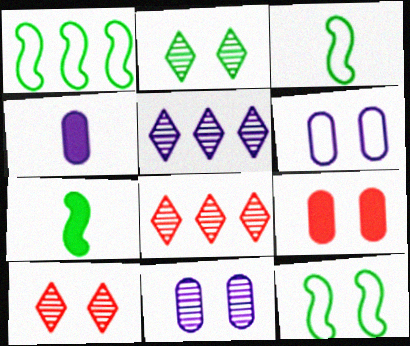[[1, 3, 12], 
[1, 4, 10], 
[3, 5, 9], 
[4, 8, 12], 
[6, 7, 8]]